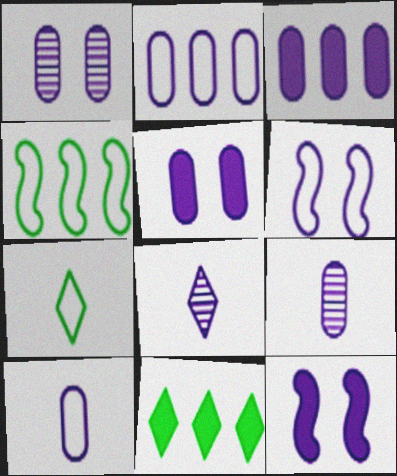[[1, 3, 10], 
[2, 5, 9], 
[2, 8, 12], 
[3, 6, 8]]